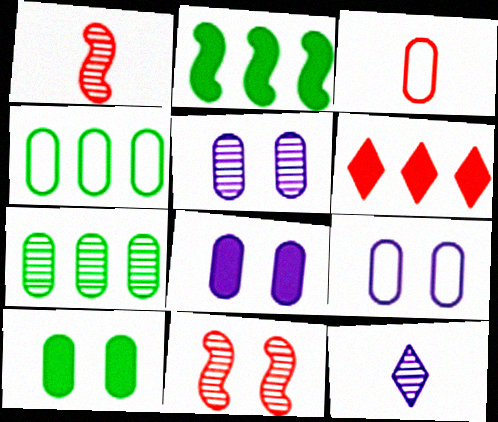[[3, 4, 9], 
[3, 6, 11], 
[3, 7, 8], 
[5, 8, 9], 
[7, 11, 12]]